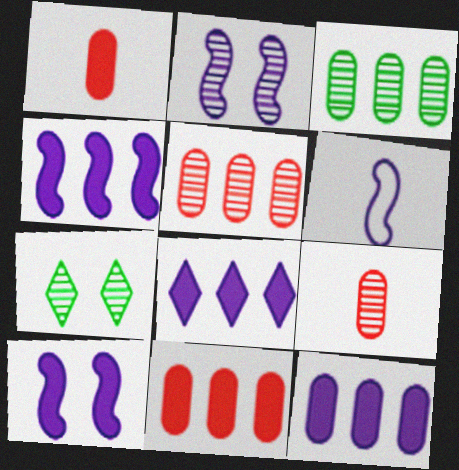[[2, 4, 6], 
[4, 8, 12], 
[6, 7, 11]]